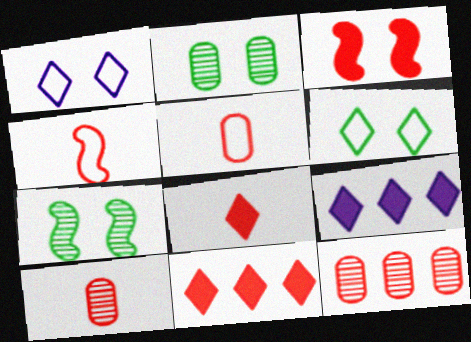[[1, 2, 3], 
[2, 4, 9], 
[4, 8, 10], 
[5, 7, 9]]